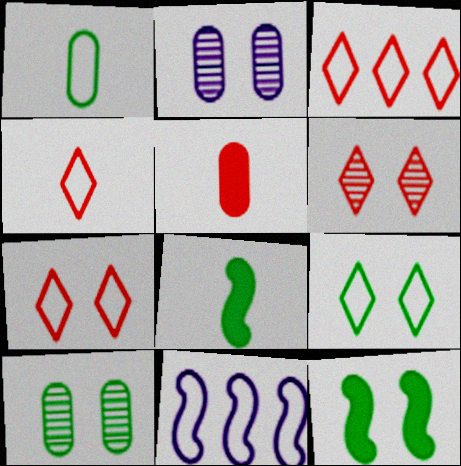[[1, 7, 11], 
[2, 3, 8], 
[2, 7, 12], 
[3, 4, 7], 
[9, 10, 12]]